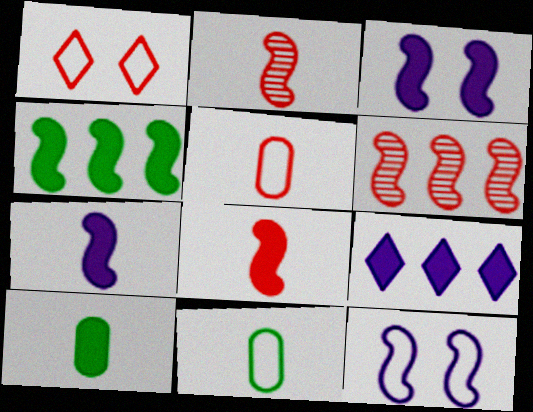[[2, 4, 12], 
[3, 4, 8]]